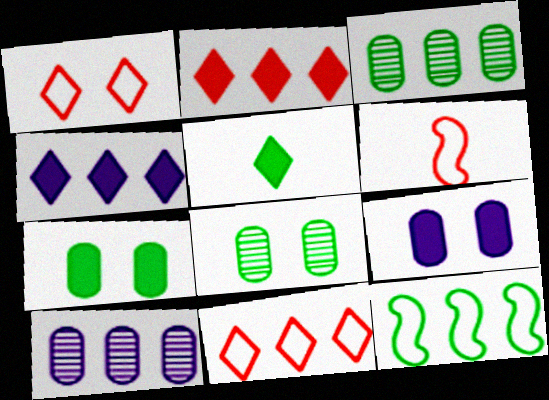[[2, 10, 12], 
[4, 6, 8], 
[5, 8, 12]]